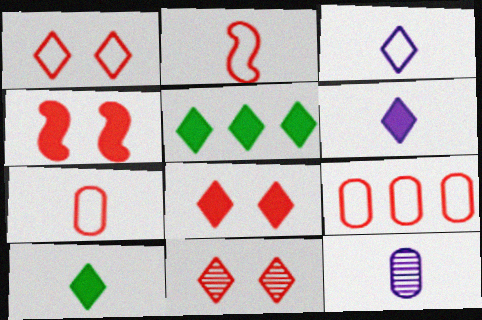[[1, 2, 9], 
[1, 8, 11], 
[2, 10, 12], 
[3, 5, 11], 
[5, 6, 8]]